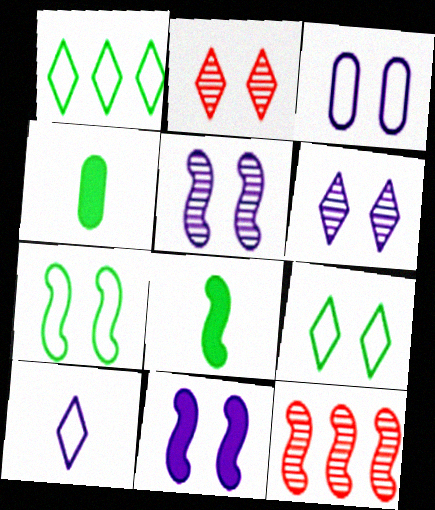[[3, 6, 11]]